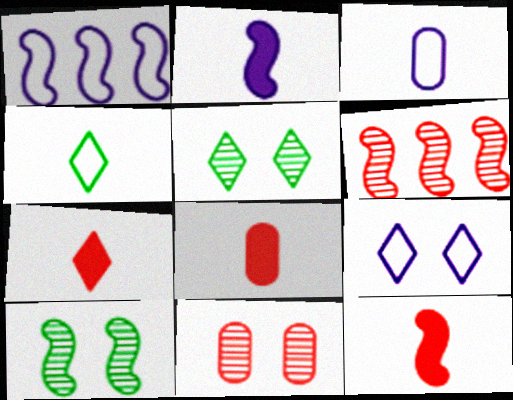[[1, 3, 9], 
[1, 5, 8], 
[1, 10, 12], 
[7, 8, 12]]